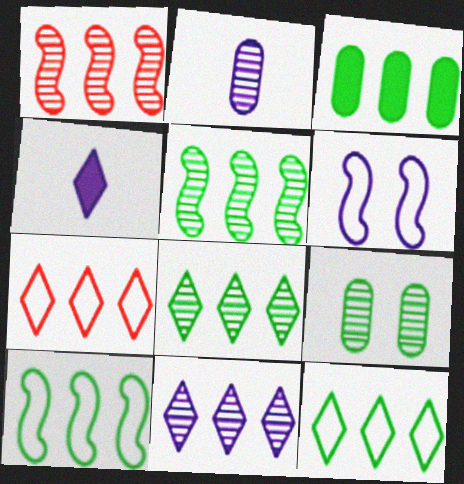[[3, 5, 12], 
[3, 8, 10]]